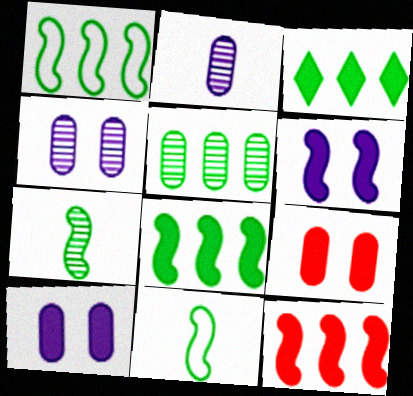[[1, 3, 5]]